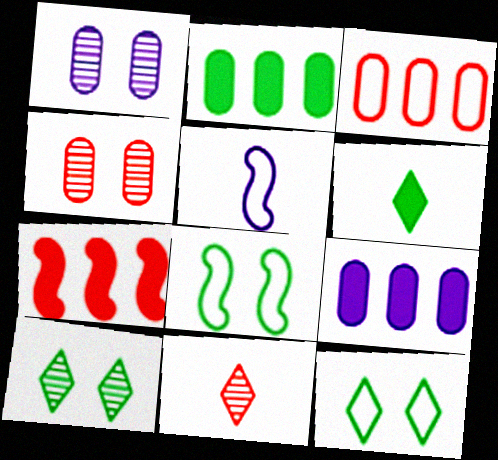[[3, 5, 12], 
[8, 9, 11]]